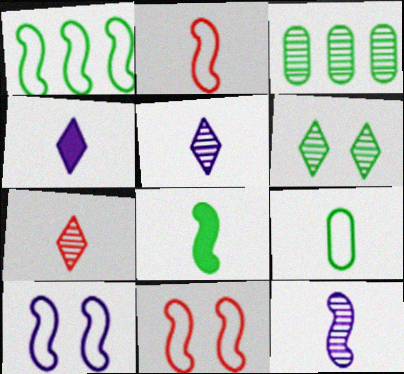[[1, 2, 10], 
[2, 8, 12], 
[3, 4, 11]]